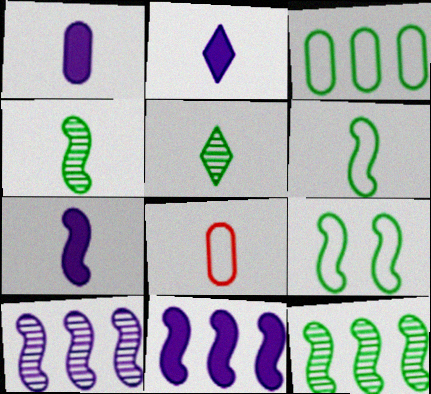[[1, 2, 7], 
[2, 4, 8], 
[5, 7, 8]]